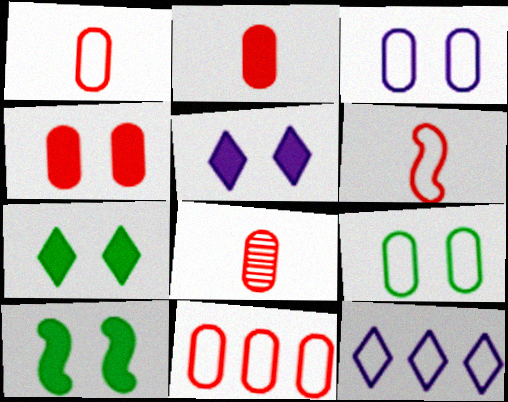[[1, 2, 8], 
[4, 5, 10], 
[4, 8, 11], 
[6, 9, 12], 
[8, 10, 12]]